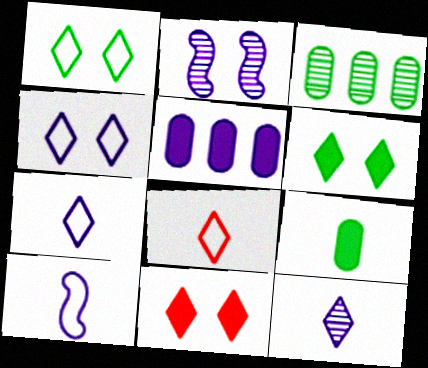[[2, 5, 7], 
[3, 10, 11]]